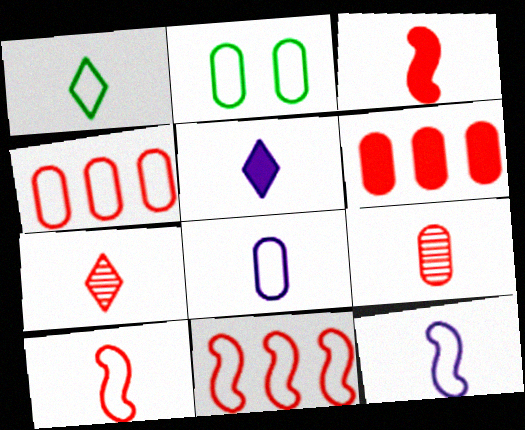[[1, 5, 7], 
[1, 8, 10], 
[2, 4, 8]]